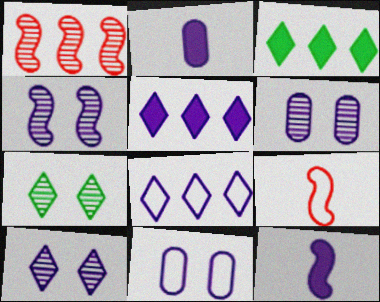[[2, 4, 8], 
[3, 6, 9], 
[4, 6, 10], 
[6, 8, 12]]